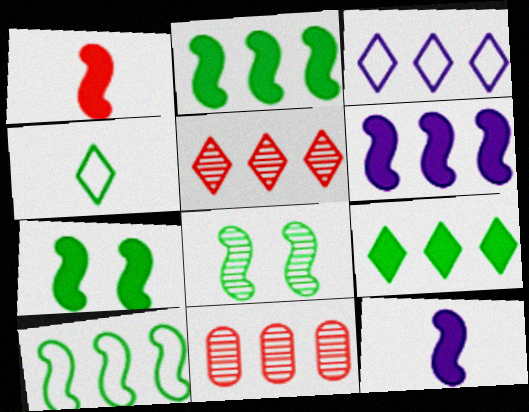[[1, 6, 7], 
[2, 3, 11], 
[3, 5, 9]]